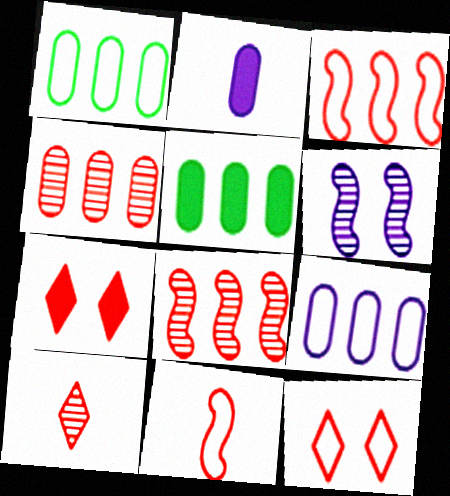[[4, 5, 9], 
[4, 7, 11]]